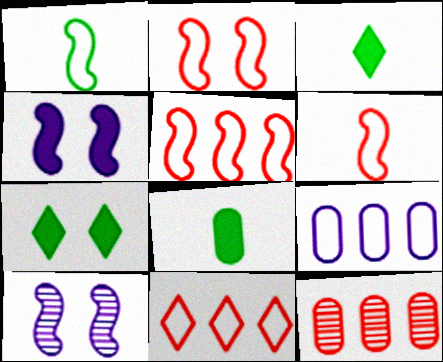[[2, 5, 6], 
[8, 10, 11]]